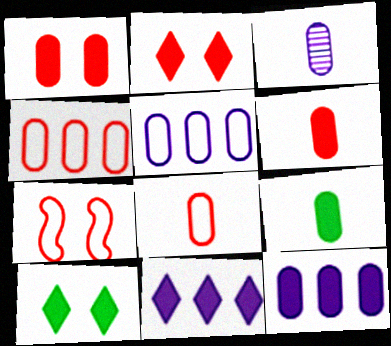[[1, 9, 12], 
[3, 8, 9]]